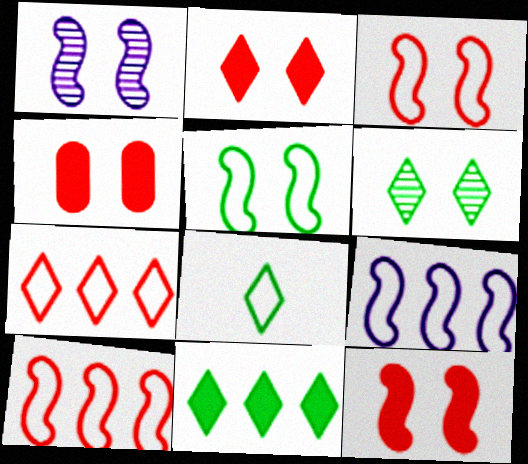[[1, 5, 12], 
[2, 4, 12], 
[6, 8, 11]]